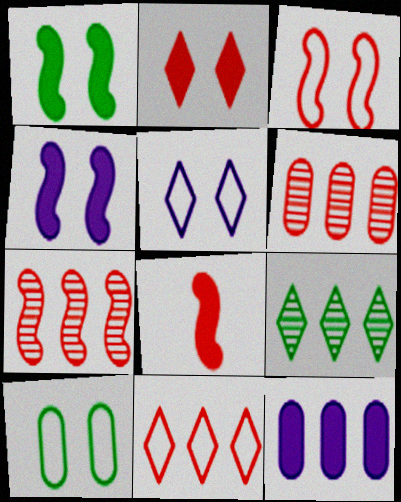[[3, 5, 10], 
[3, 7, 8]]